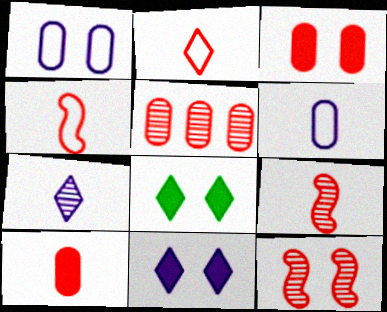[[1, 8, 12], 
[2, 9, 10]]